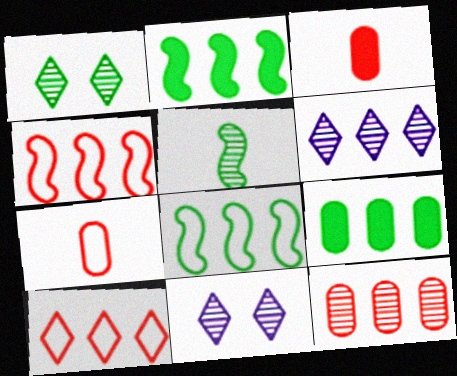[[2, 7, 11], 
[3, 8, 11], 
[4, 6, 9], 
[5, 11, 12]]